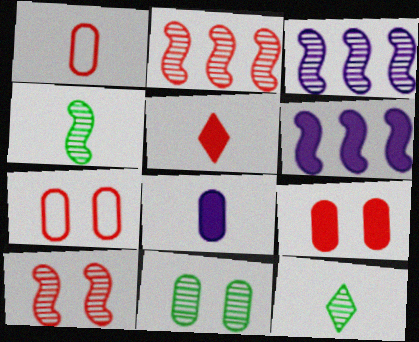[[2, 5, 7], 
[3, 4, 10], 
[6, 7, 12]]